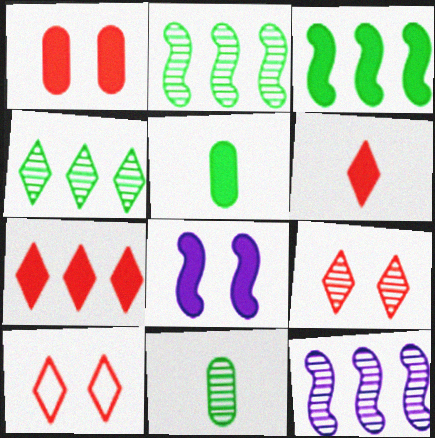[[5, 7, 8], 
[5, 10, 12], 
[9, 11, 12]]